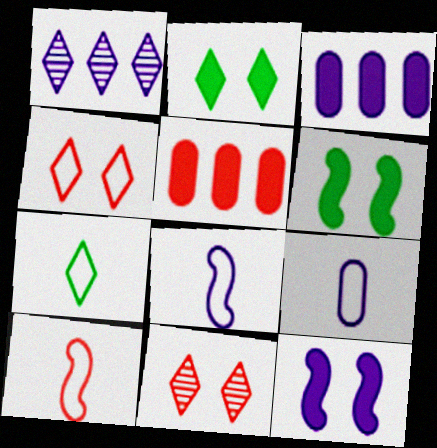[[1, 9, 12], 
[5, 10, 11], 
[7, 9, 10]]